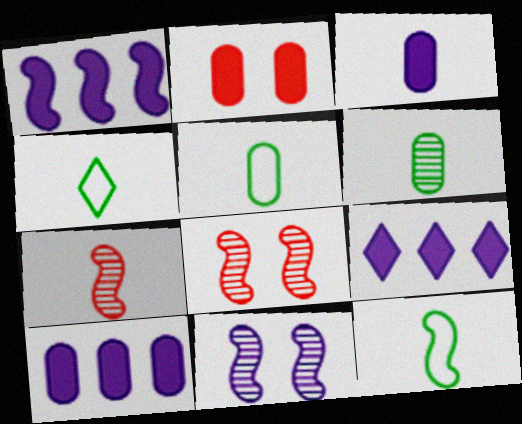[[1, 8, 12], 
[1, 9, 10], 
[3, 4, 7], 
[4, 5, 12], 
[4, 8, 10], 
[5, 8, 9]]